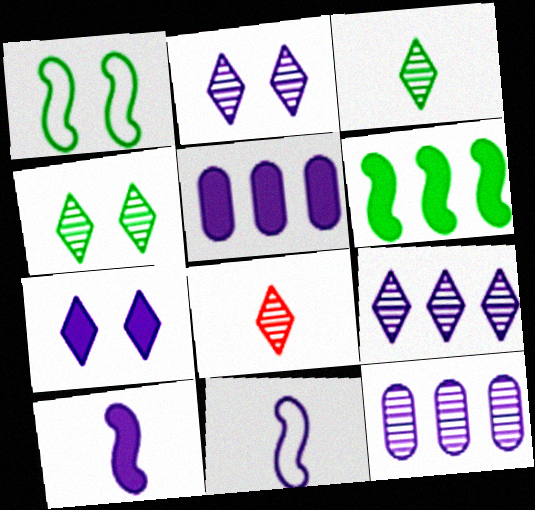[[1, 5, 8], 
[2, 5, 11], 
[4, 8, 9], 
[5, 7, 10], 
[7, 11, 12]]